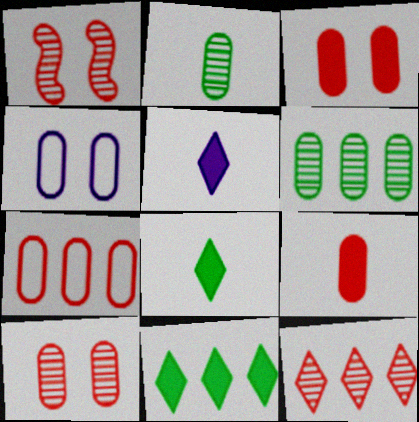[[4, 6, 9], 
[7, 9, 10]]